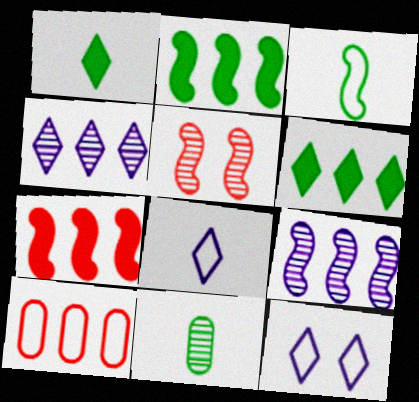[[1, 3, 11], 
[2, 4, 10], 
[3, 10, 12], 
[4, 5, 11], 
[6, 9, 10], 
[7, 11, 12]]